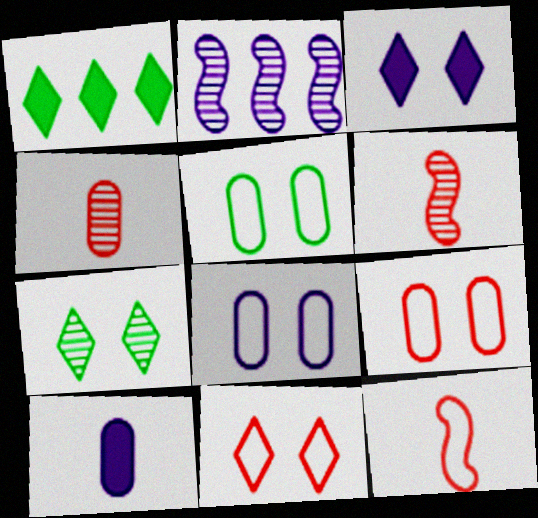[[1, 6, 8], 
[2, 4, 7], 
[3, 7, 11], 
[5, 8, 9]]